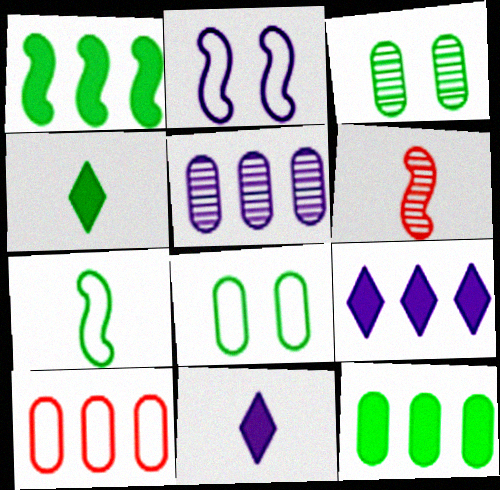[[1, 2, 6], 
[2, 5, 11], 
[5, 10, 12], 
[6, 8, 9]]